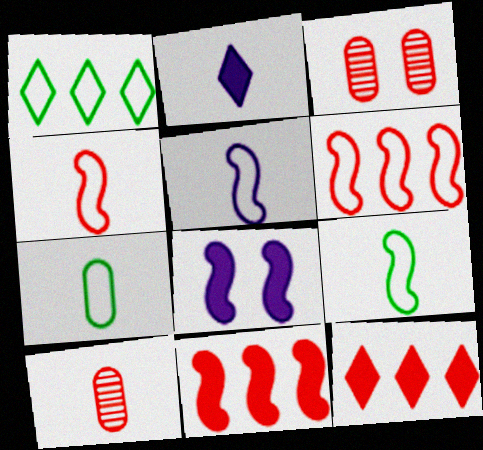[[1, 8, 10], 
[2, 9, 10], 
[3, 4, 12], 
[4, 5, 9]]